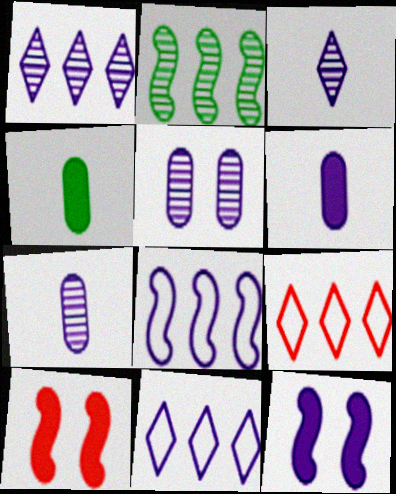[[7, 11, 12]]